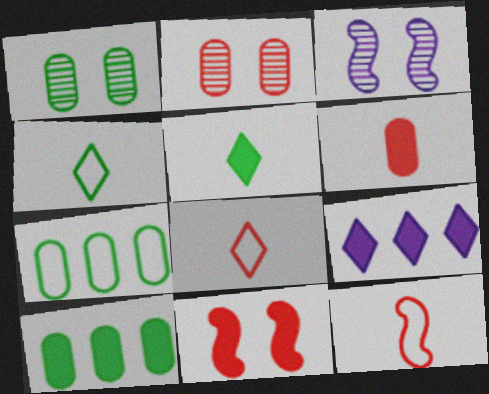[[1, 9, 12], 
[3, 8, 10]]